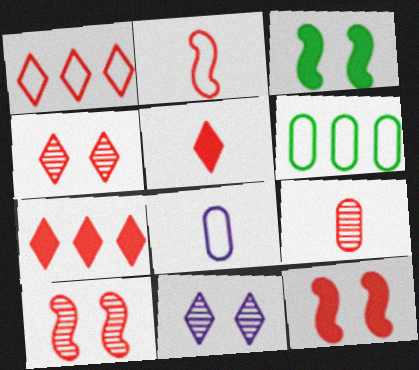[[1, 4, 5], 
[1, 9, 12], 
[2, 5, 9]]